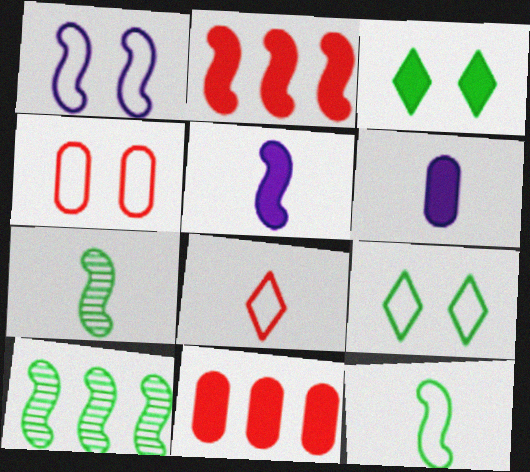[[1, 2, 7], 
[1, 4, 9], 
[2, 3, 6], 
[3, 5, 11], 
[6, 7, 8]]